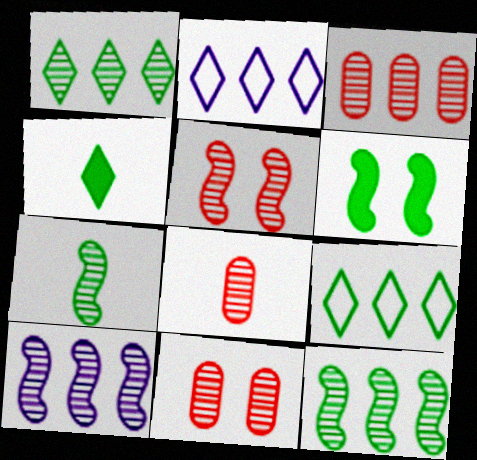[[1, 3, 10], 
[2, 6, 8], 
[3, 8, 11], 
[5, 7, 10]]